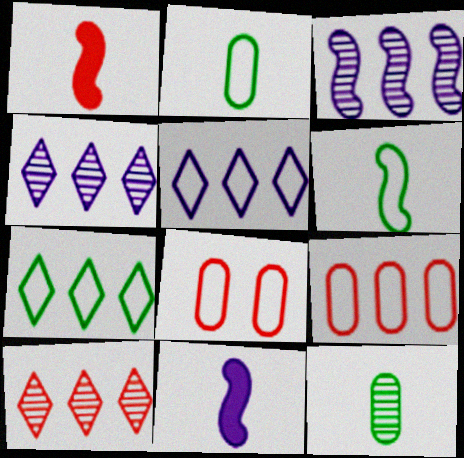[[1, 8, 10], 
[5, 6, 8]]